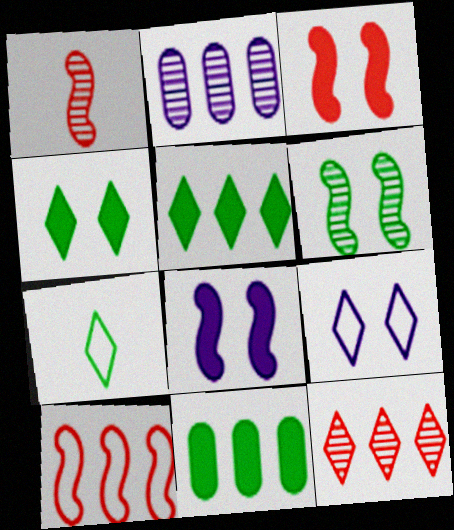[[1, 3, 10], 
[1, 9, 11], 
[2, 3, 7], 
[2, 5, 10], 
[6, 7, 11]]